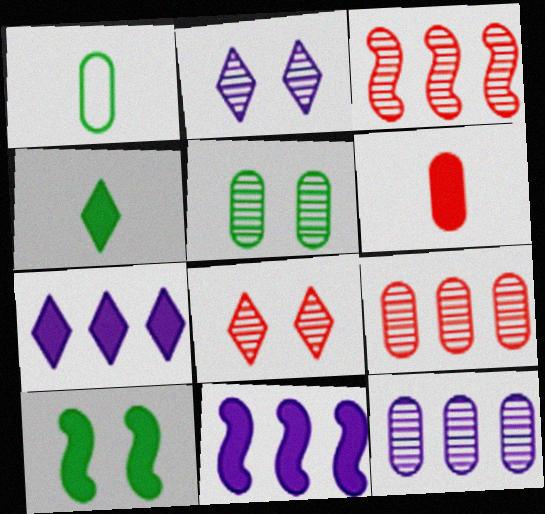[[1, 8, 11], 
[6, 7, 10]]